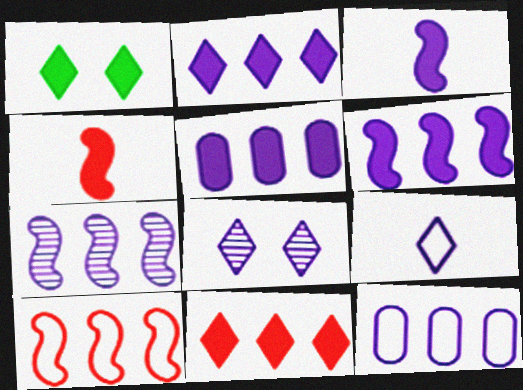[[1, 4, 5], 
[2, 5, 6], 
[2, 7, 12], 
[2, 8, 9], 
[3, 8, 12]]